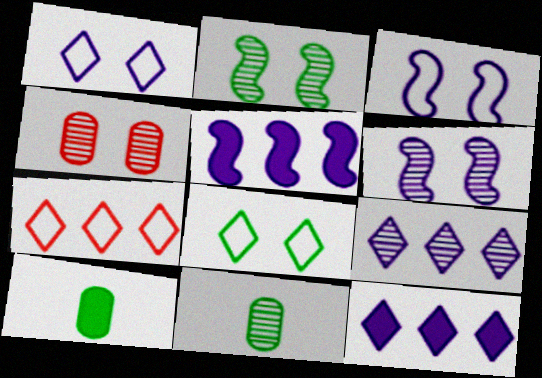[[6, 7, 10]]